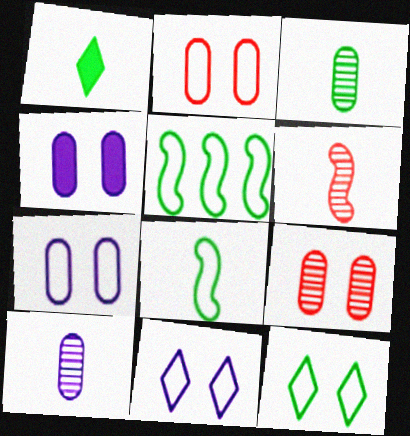[[1, 3, 8]]